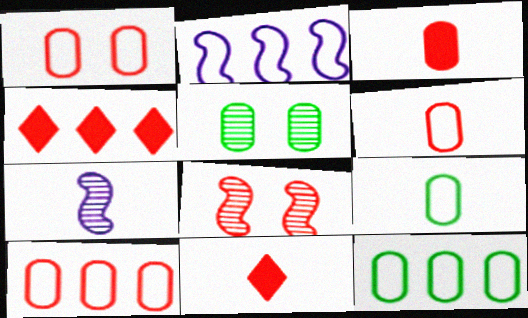[[1, 6, 10], 
[2, 5, 11], 
[4, 6, 8], 
[7, 9, 11], 
[8, 10, 11]]